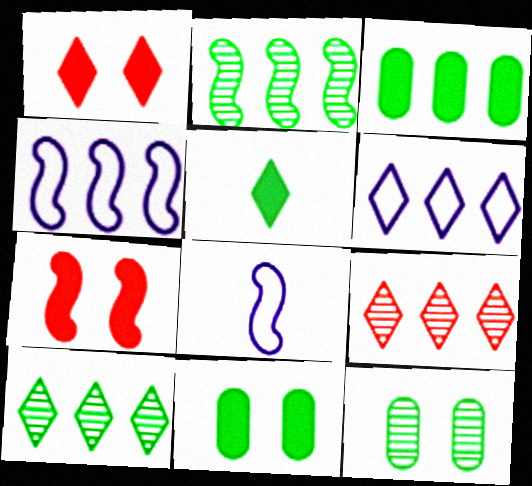[[2, 7, 8], 
[3, 4, 9], 
[8, 9, 11]]